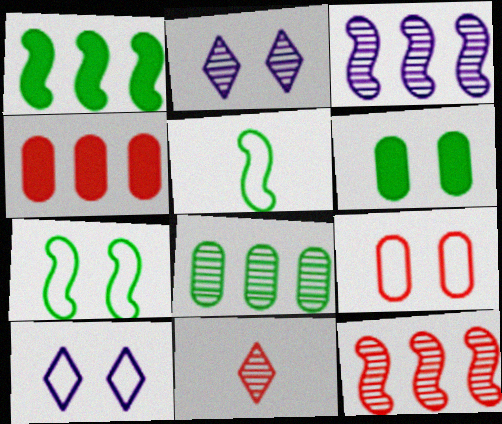[[2, 4, 5], 
[7, 9, 10]]